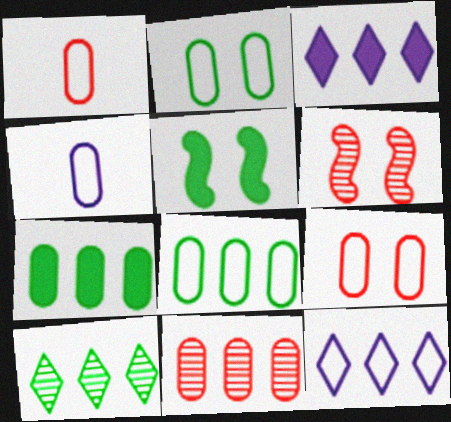[[4, 8, 9]]